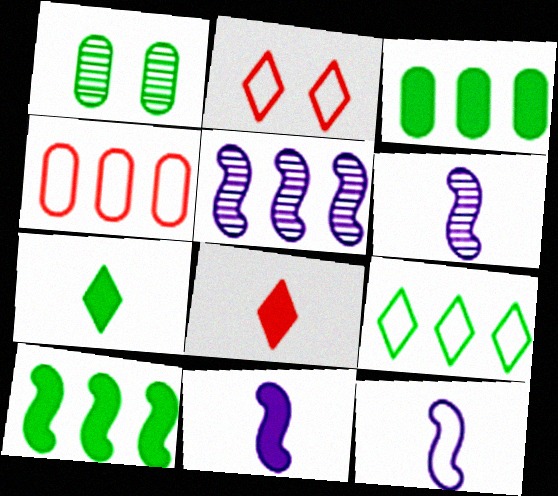[[2, 3, 6], 
[6, 11, 12]]